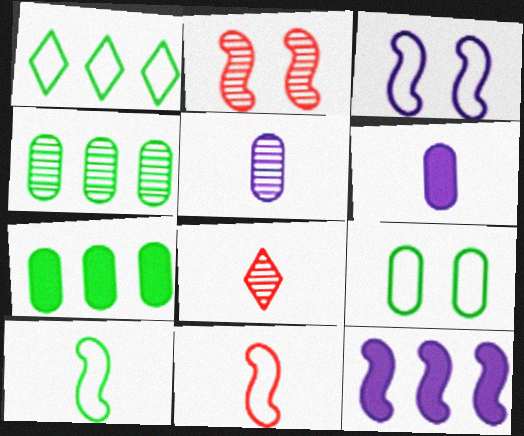[[1, 2, 6], 
[1, 9, 10], 
[2, 10, 12], 
[3, 7, 8], 
[6, 8, 10], 
[8, 9, 12]]